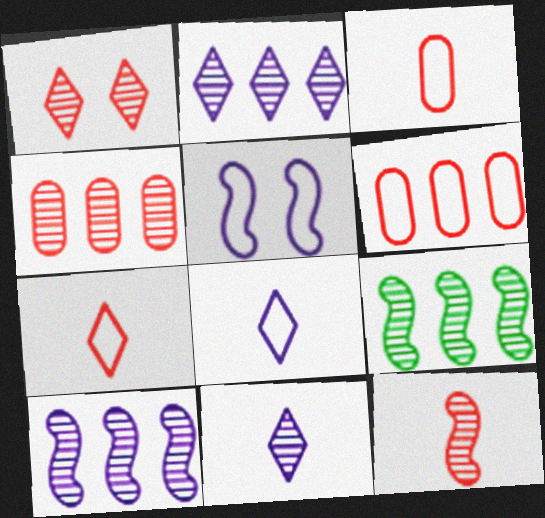[[1, 4, 12], 
[2, 4, 9]]